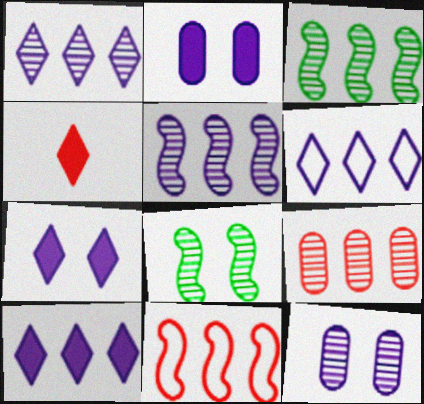[[1, 3, 9], 
[1, 6, 10]]